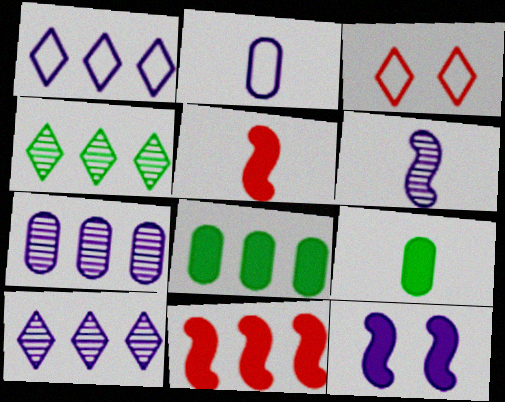[[2, 10, 12], 
[3, 6, 8]]